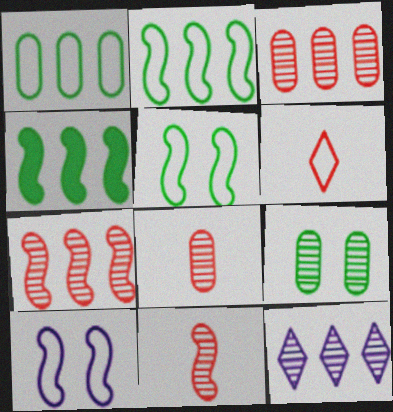[[1, 6, 10], 
[4, 10, 11], 
[9, 11, 12]]